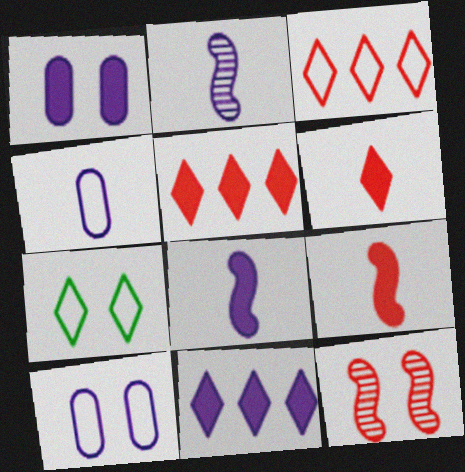[[1, 7, 12], 
[1, 8, 11], 
[2, 10, 11]]